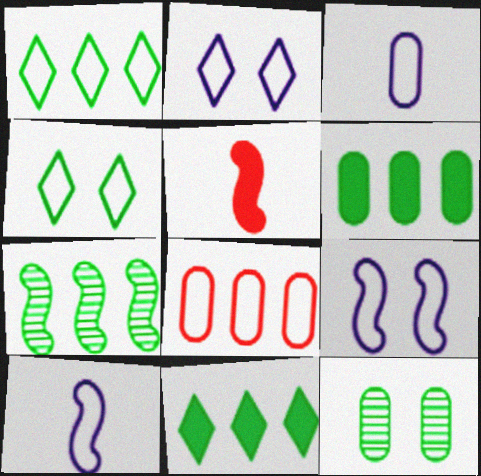[[1, 6, 7], 
[4, 8, 10], 
[5, 7, 9]]